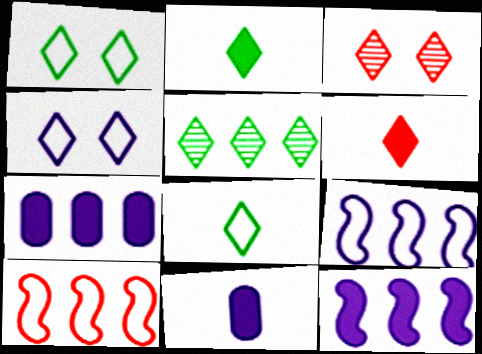[[1, 2, 5], 
[4, 5, 6], 
[5, 7, 10]]